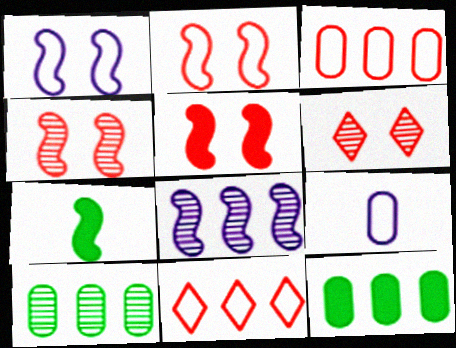[[2, 4, 5], 
[2, 7, 8], 
[8, 11, 12]]